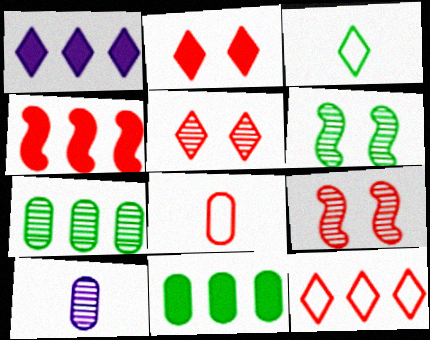[[1, 3, 5], 
[1, 4, 11], 
[1, 6, 8], 
[3, 6, 11], 
[4, 5, 8]]